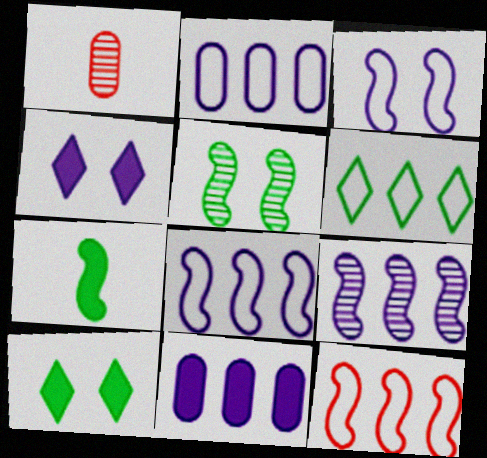[[1, 8, 10], 
[2, 6, 12]]